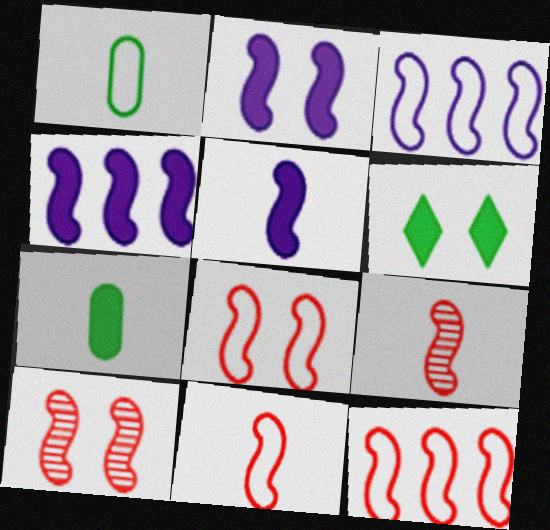[[2, 4, 5], 
[8, 11, 12]]